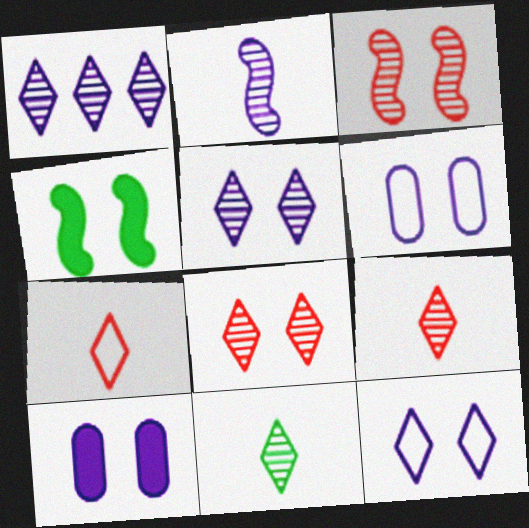[[1, 8, 11], 
[4, 6, 8]]